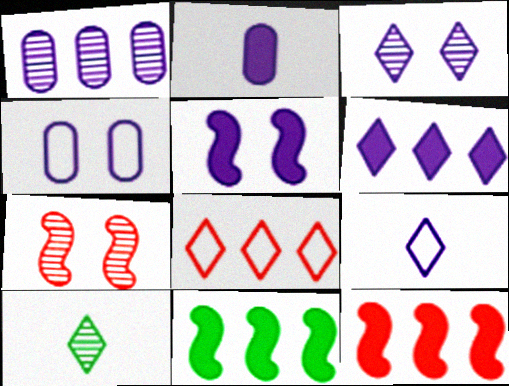[[1, 2, 4], 
[1, 5, 9], 
[1, 7, 10], 
[1, 8, 11], 
[2, 5, 6], 
[3, 4, 5], 
[3, 6, 9], 
[4, 10, 12]]